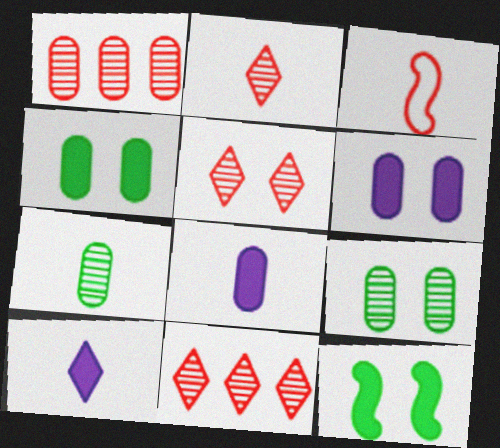[[2, 5, 11], 
[3, 7, 10]]